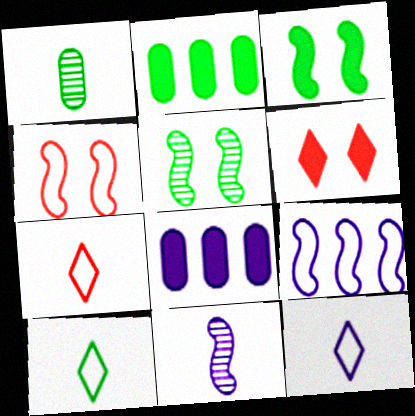[[1, 6, 9], 
[2, 5, 10], 
[5, 7, 8], 
[7, 10, 12]]